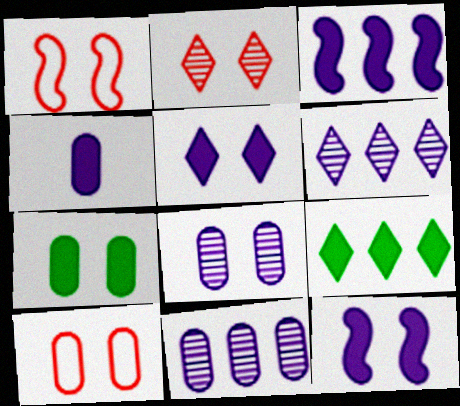[[3, 4, 5], 
[7, 8, 10]]